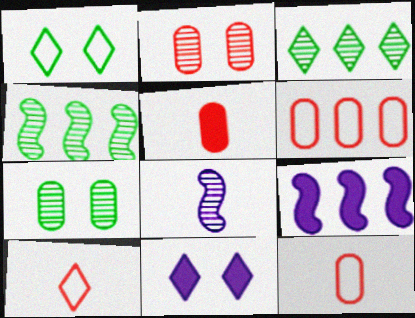[[2, 3, 8], 
[2, 5, 6], 
[3, 6, 9], 
[3, 10, 11], 
[4, 11, 12], 
[7, 9, 10]]